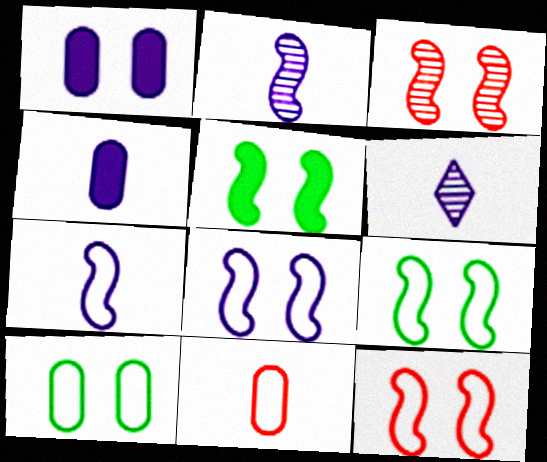[[3, 5, 8], 
[4, 6, 7], 
[8, 9, 12]]